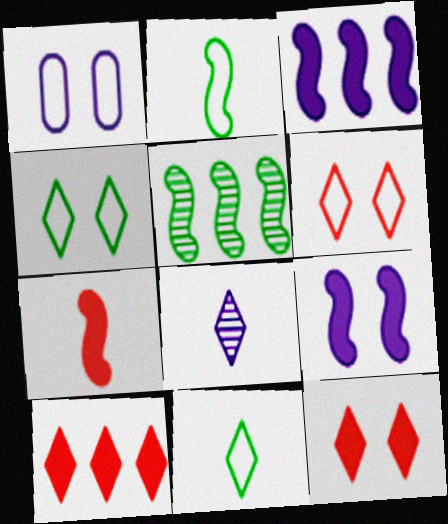[[1, 3, 8], 
[4, 8, 10]]